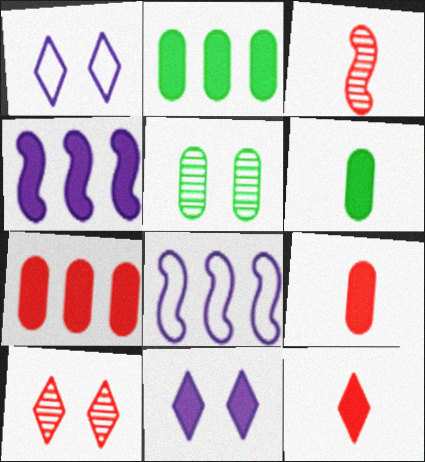[[1, 2, 3], 
[5, 8, 12], 
[6, 8, 10]]